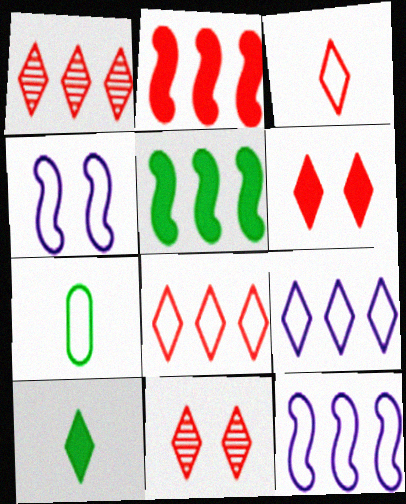[[1, 3, 6], 
[4, 7, 8], 
[9, 10, 11]]